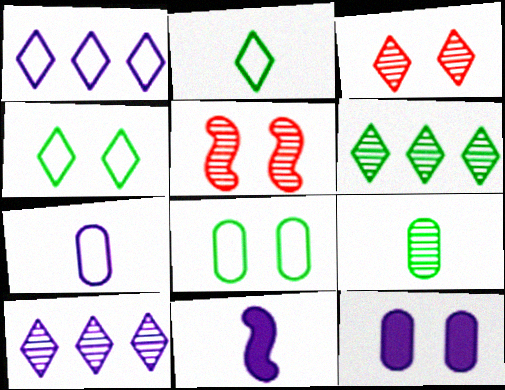[[4, 5, 12], 
[5, 9, 10]]